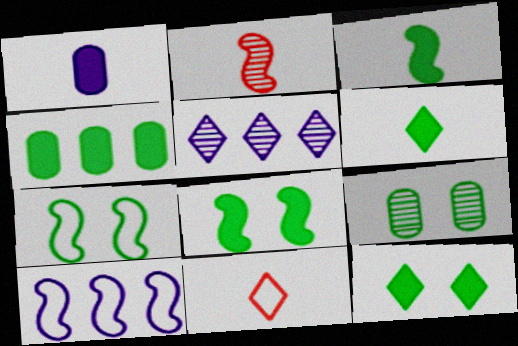[[2, 5, 9], 
[2, 8, 10], 
[3, 4, 12], 
[4, 6, 8], 
[5, 11, 12], 
[7, 9, 12]]